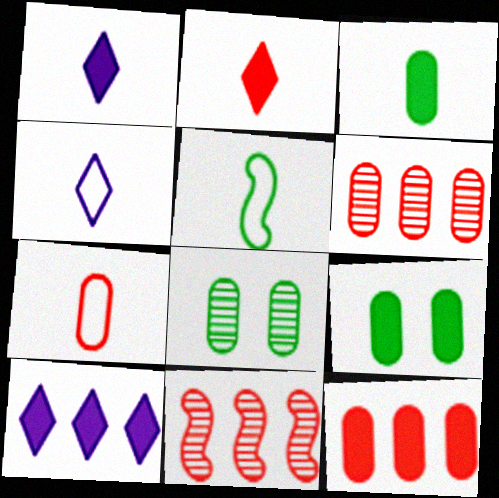[[4, 5, 7], 
[4, 9, 11]]